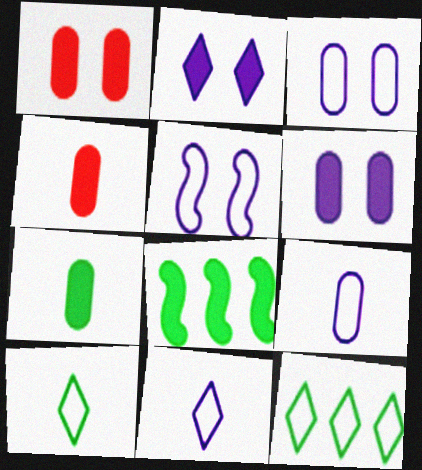[[2, 4, 8]]